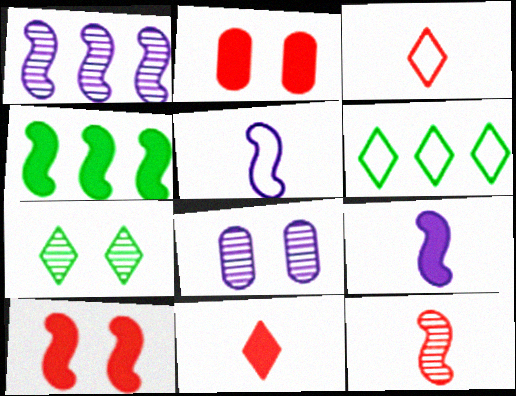[[3, 4, 8], 
[4, 9, 10]]